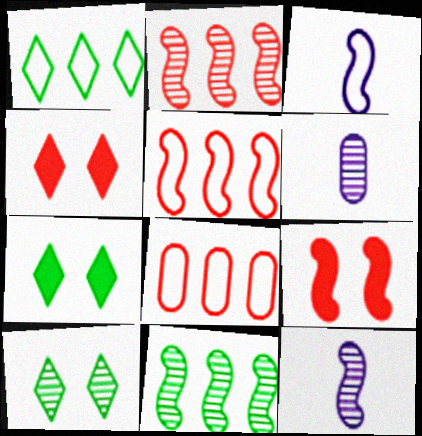[[1, 6, 9], 
[2, 6, 10], 
[3, 9, 11], 
[5, 6, 7], 
[7, 8, 12]]